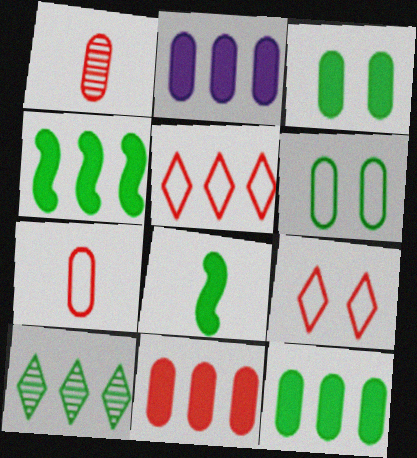[[1, 2, 6], 
[2, 11, 12], 
[6, 8, 10]]